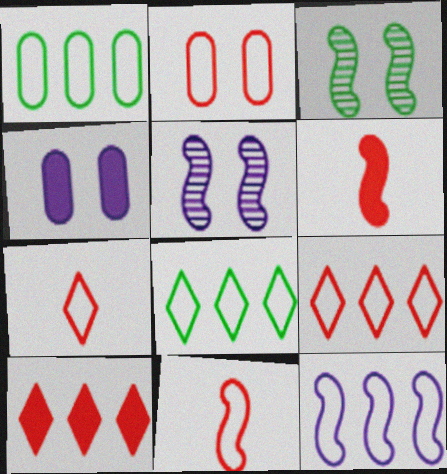[[1, 9, 12], 
[2, 9, 11], 
[3, 6, 12]]